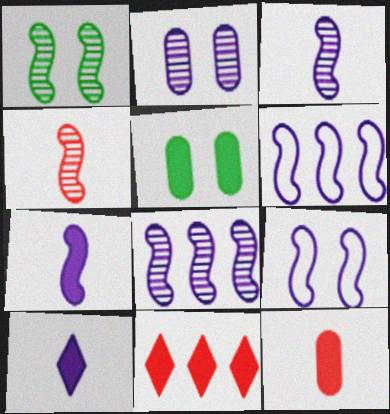[[1, 4, 8], 
[2, 6, 10], 
[5, 7, 11], 
[7, 8, 9]]